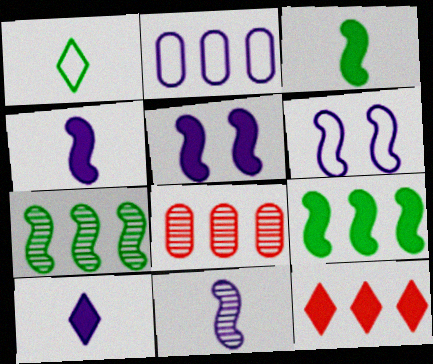[[1, 5, 8], 
[2, 7, 12]]